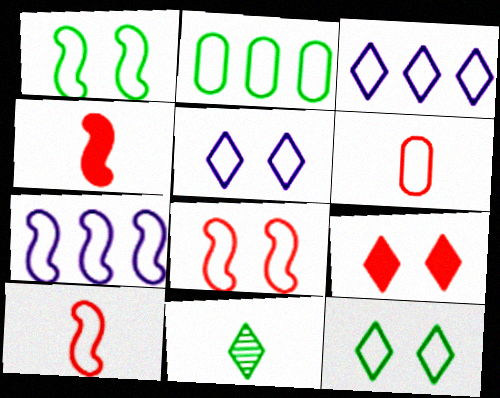[[1, 3, 6], 
[1, 7, 10], 
[2, 5, 10], 
[3, 9, 11], 
[6, 7, 12]]